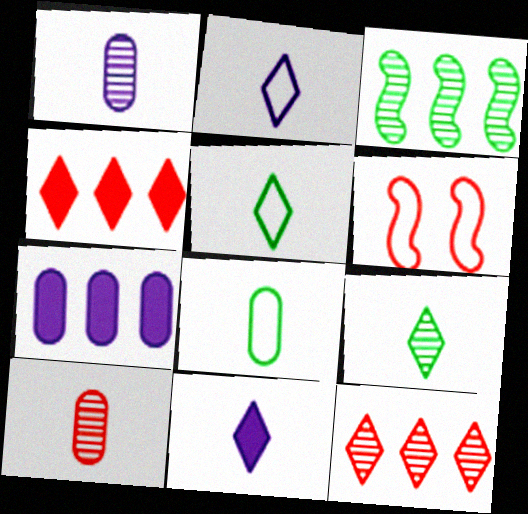[[4, 6, 10], 
[6, 7, 9]]